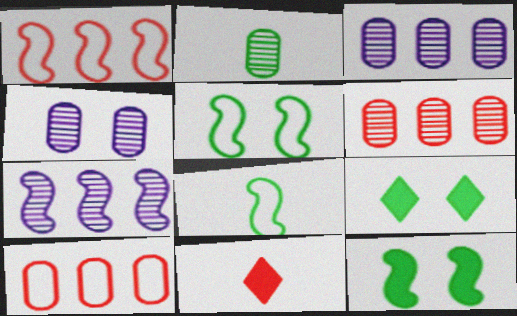[[2, 4, 6], 
[3, 5, 11]]